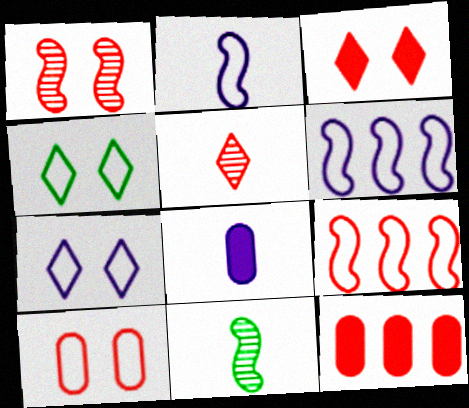[[1, 3, 10], 
[7, 11, 12]]